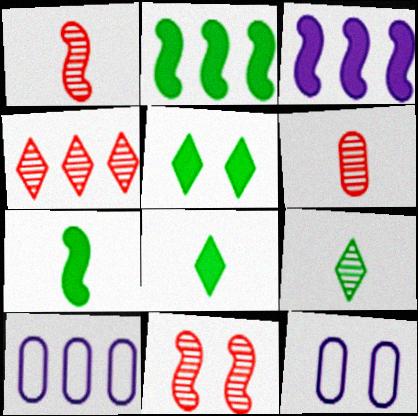[[1, 5, 10], 
[2, 4, 10], 
[4, 6, 11], 
[4, 7, 12], 
[5, 11, 12], 
[8, 10, 11]]